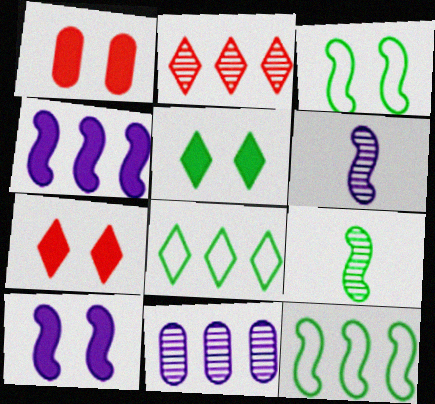[[1, 5, 10], 
[1, 6, 8]]